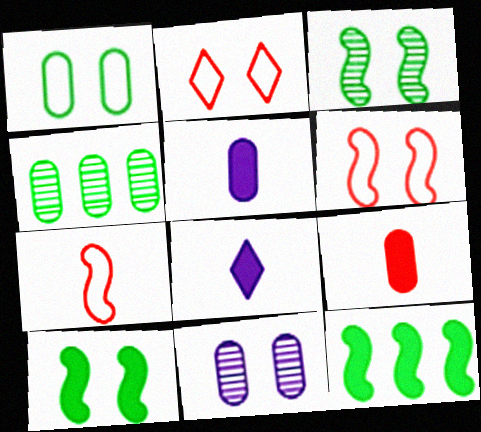[[2, 10, 11], 
[4, 6, 8]]